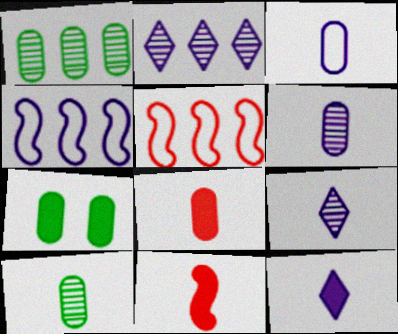[[3, 8, 10], 
[5, 7, 9]]